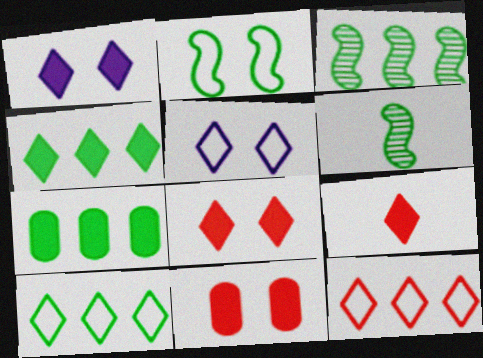[[1, 4, 9], 
[3, 7, 10]]